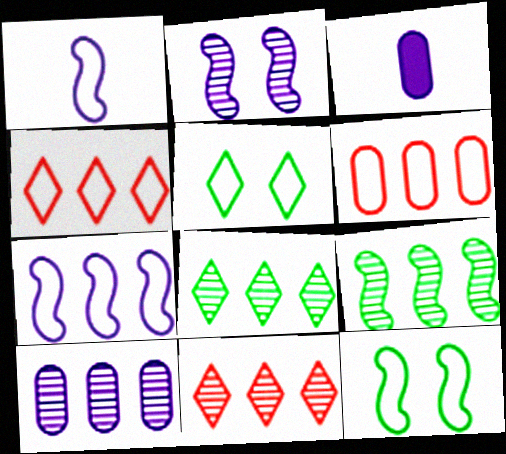[[1, 5, 6], 
[3, 11, 12], 
[9, 10, 11]]